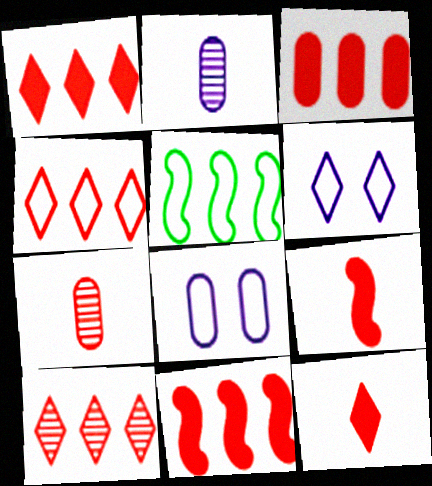[[1, 3, 11], 
[1, 4, 10]]